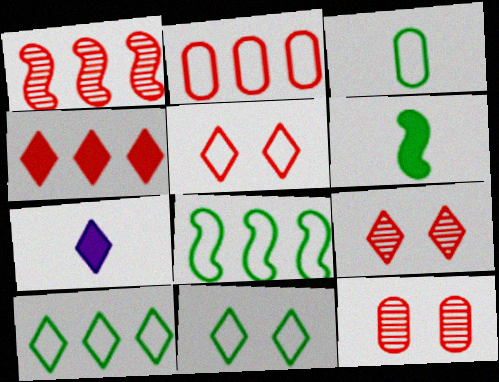[[1, 2, 4], 
[3, 8, 11], 
[7, 8, 12], 
[7, 9, 10]]